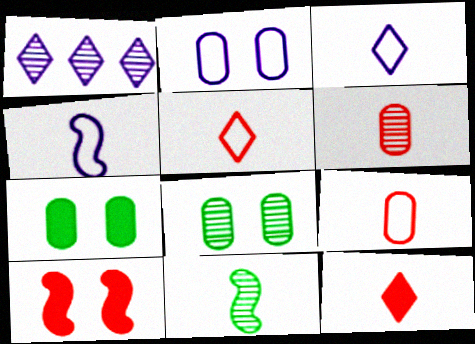[]